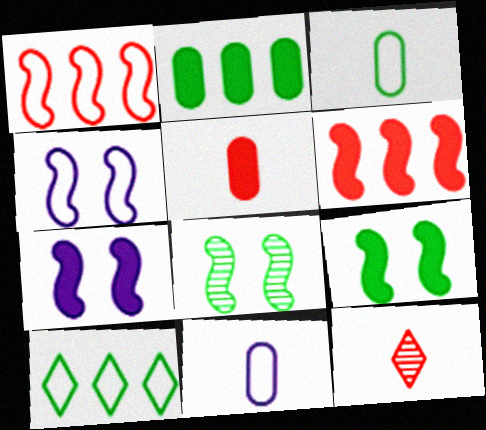[[2, 4, 12]]